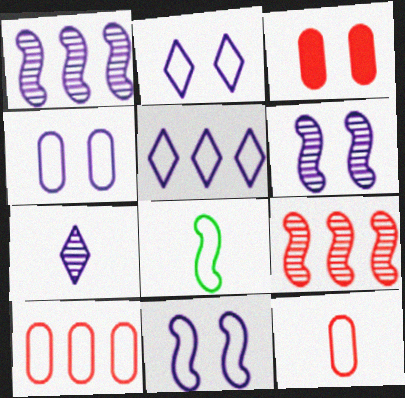[[2, 4, 11], 
[2, 8, 10]]